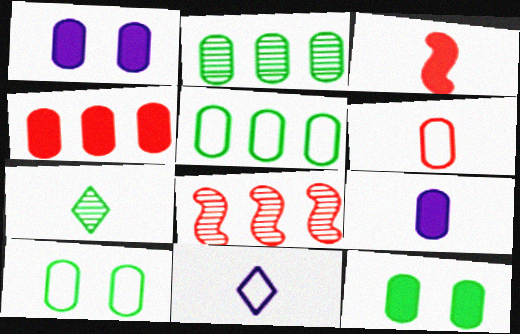[[1, 2, 6], 
[4, 9, 12], 
[8, 11, 12]]